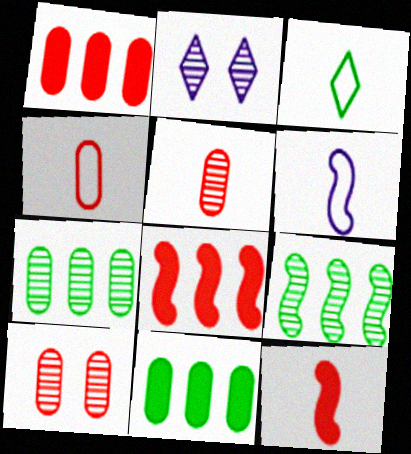[[1, 4, 10], 
[2, 5, 9], 
[3, 4, 6]]